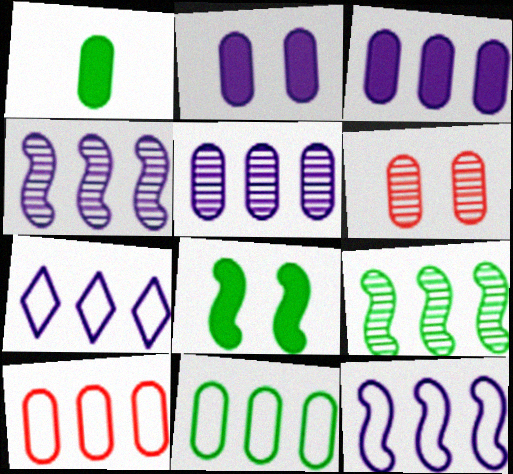[[3, 4, 7]]